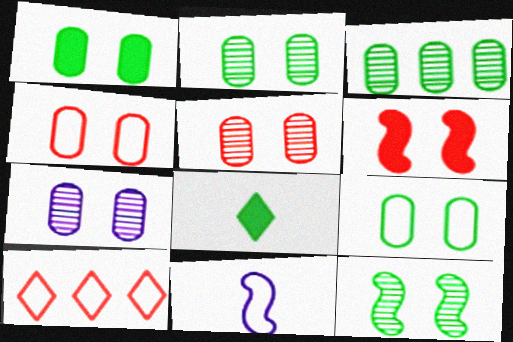[[1, 2, 9], 
[1, 4, 7], 
[2, 5, 7], 
[9, 10, 11]]